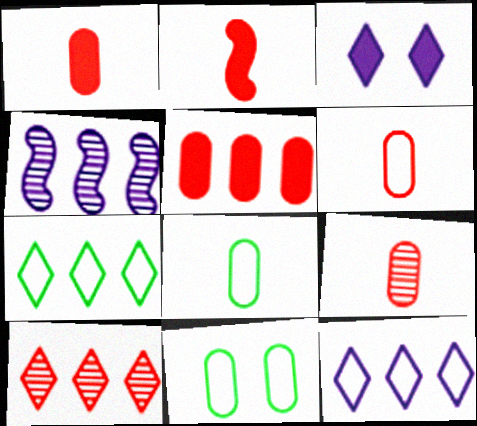[[1, 6, 9], 
[4, 5, 7]]